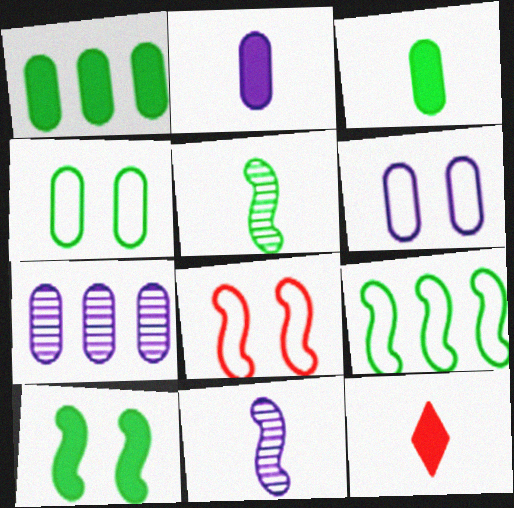[[2, 6, 7], 
[5, 9, 10]]